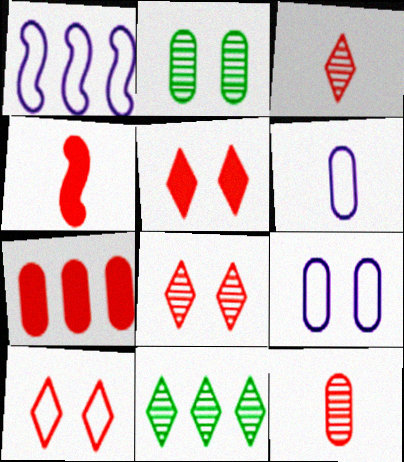[[1, 7, 11], 
[2, 6, 7], 
[4, 5, 7], 
[4, 9, 11], 
[5, 8, 10]]